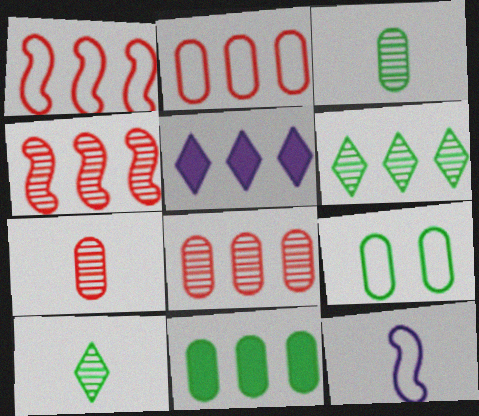[[3, 9, 11]]